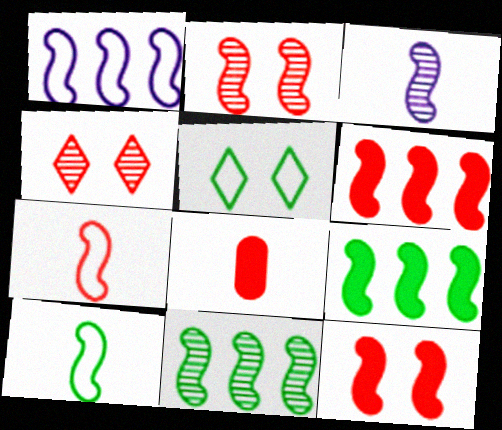[[1, 6, 11], 
[2, 3, 11], 
[2, 6, 7]]